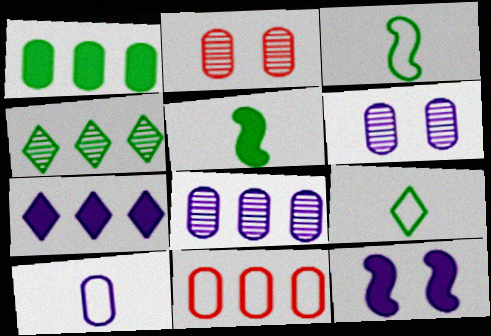[[1, 2, 10], 
[1, 8, 11], 
[2, 3, 7]]